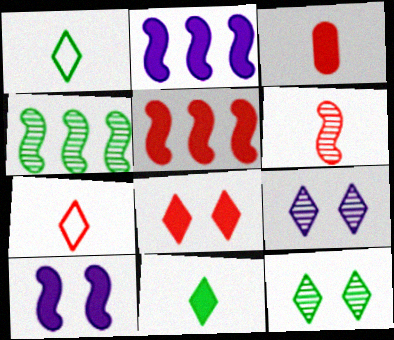[[3, 5, 8], 
[3, 6, 7]]